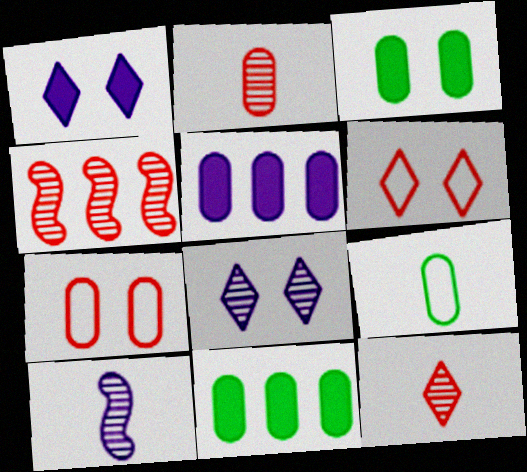[[1, 4, 9], 
[6, 10, 11]]